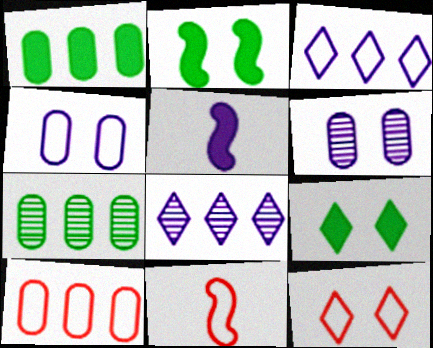[[2, 6, 12], 
[3, 5, 6], 
[4, 5, 8], 
[5, 7, 12], 
[10, 11, 12]]